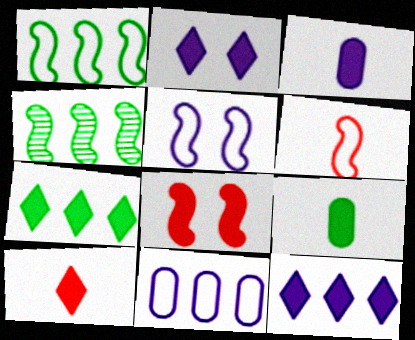[[1, 5, 6], 
[2, 7, 10], 
[3, 7, 8], 
[8, 9, 12]]